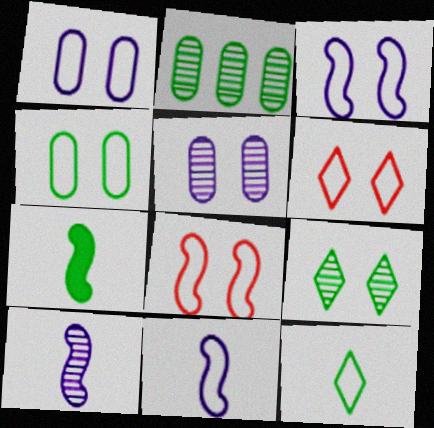[[3, 4, 6]]